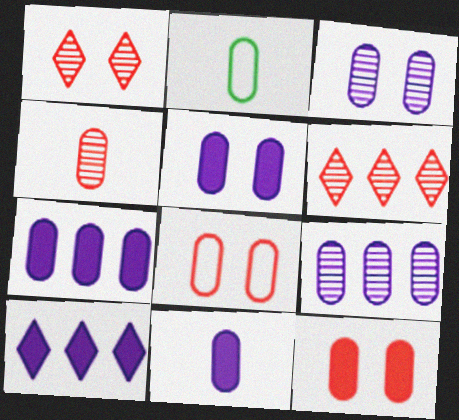[[2, 4, 11], 
[2, 9, 12], 
[5, 7, 11]]